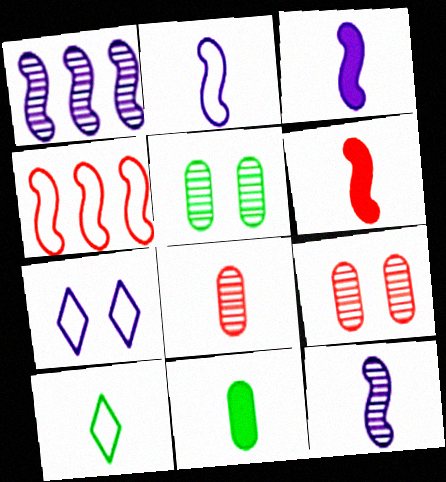[[2, 3, 12], 
[3, 8, 10]]